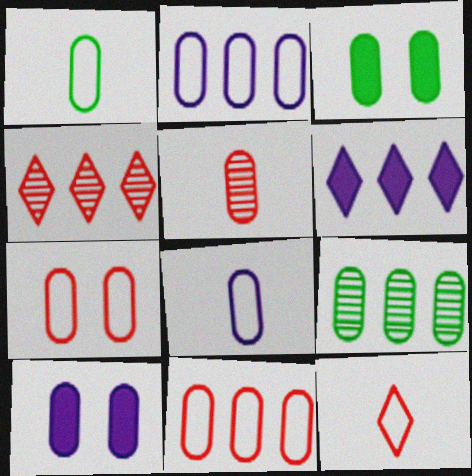[[1, 2, 7], 
[1, 3, 9], 
[2, 3, 5]]